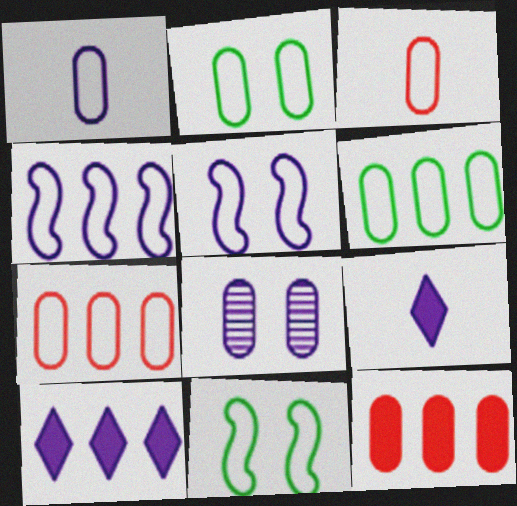[[1, 2, 7], 
[4, 8, 9]]